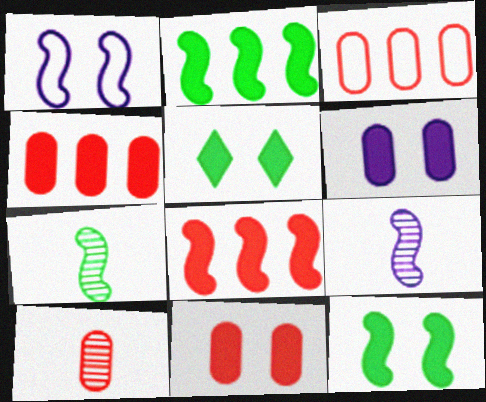[[1, 7, 8], 
[3, 5, 9], 
[3, 10, 11]]